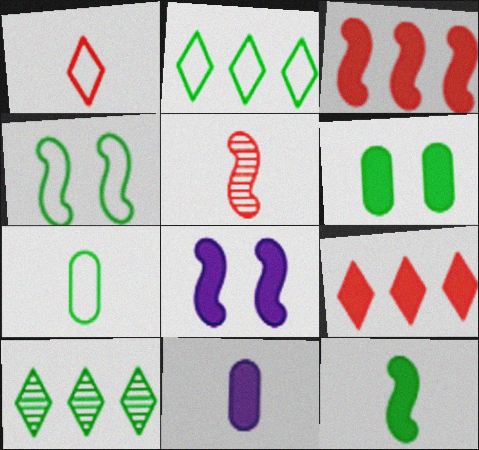[[2, 4, 7], 
[3, 8, 12]]